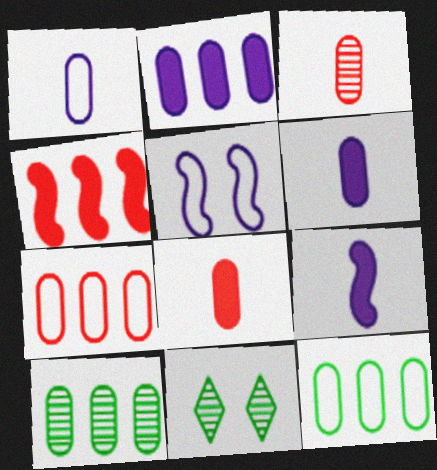[[1, 4, 11], 
[2, 7, 10], 
[7, 9, 11]]